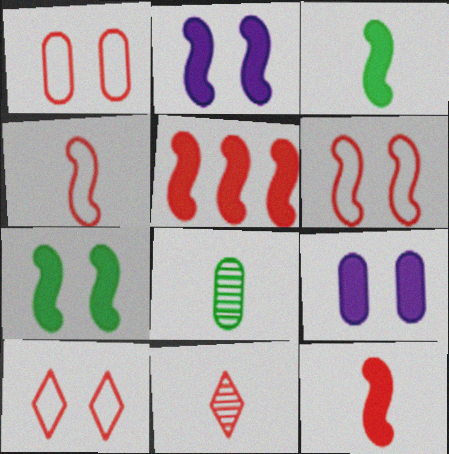[[1, 5, 11], 
[1, 6, 10], 
[2, 3, 5]]